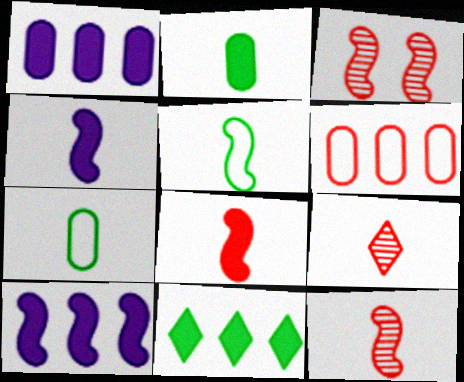[[3, 5, 10], 
[4, 5, 12], 
[4, 7, 9]]